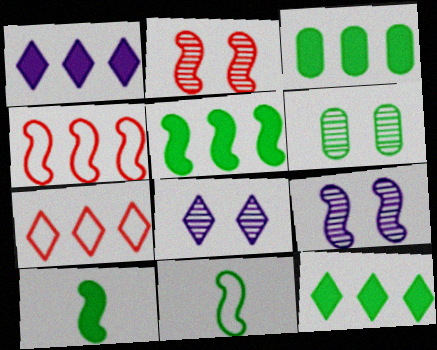[[2, 6, 8], 
[3, 5, 12], 
[4, 9, 10], 
[6, 11, 12]]